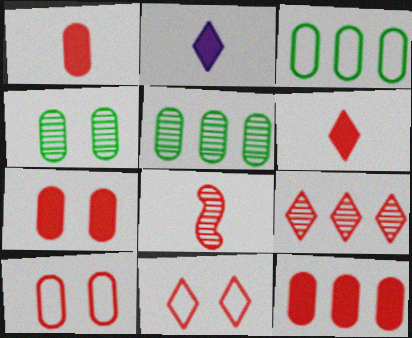[[1, 7, 12], 
[6, 9, 11], 
[8, 11, 12]]